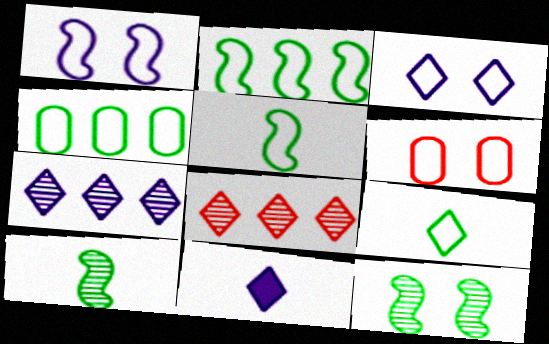[[3, 7, 11]]